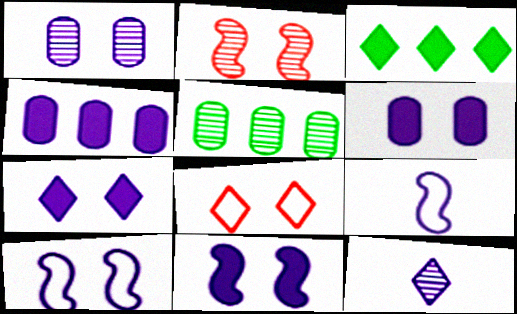[[1, 7, 10], 
[2, 5, 12], 
[3, 8, 12], 
[4, 10, 12], 
[6, 7, 11]]